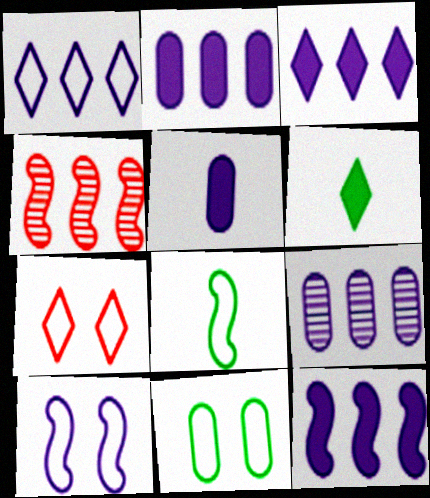[[1, 9, 12], 
[2, 3, 12], 
[7, 10, 11]]